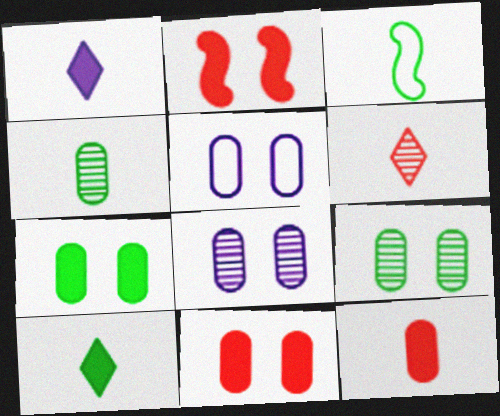[[3, 4, 10], 
[5, 9, 11]]